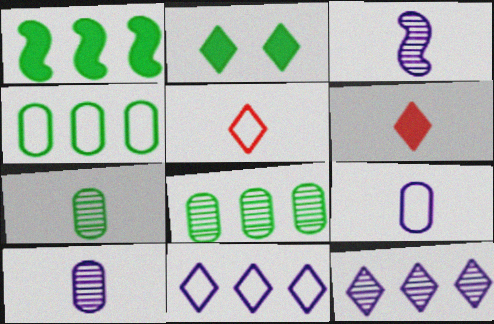[[2, 5, 12]]